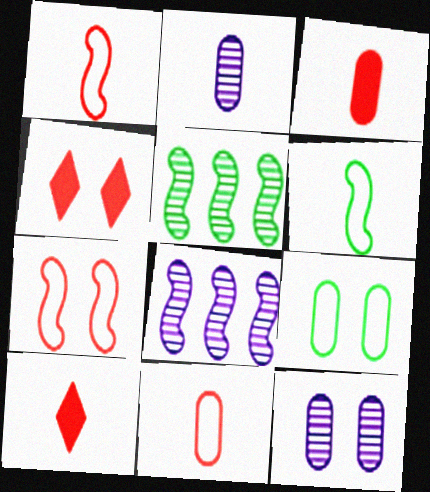[[2, 6, 10], 
[8, 9, 10]]